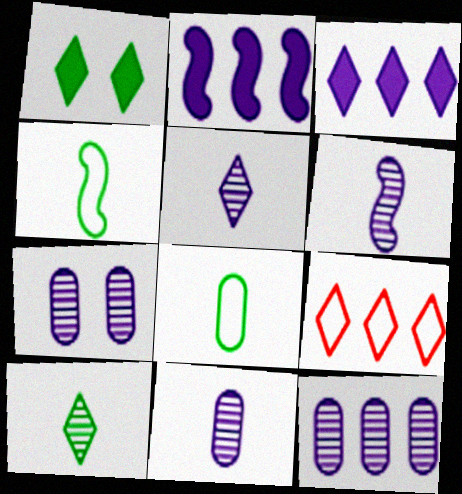[[1, 5, 9], 
[5, 6, 11], 
[7, 11, 12]]